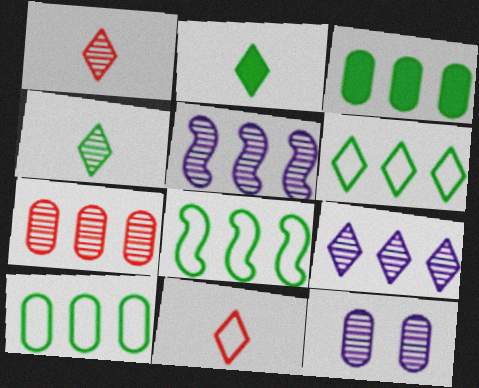[[6, 8, 10]]